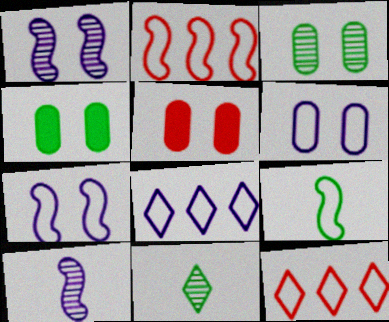[[2, 7, 9], 
[3, 5, 6], 
[4, 10, 12], 
[6, 9, 12]]